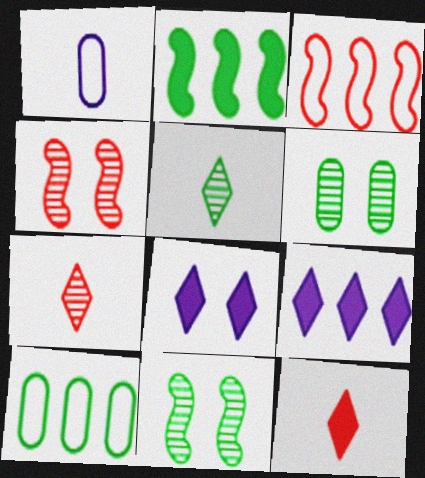[]